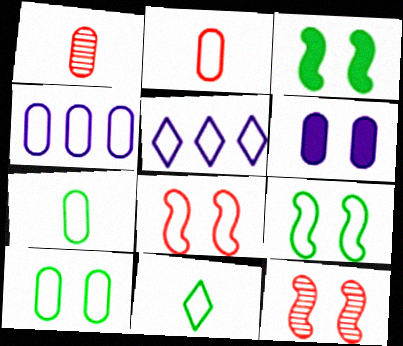[[1, 3, 5], 
[2, 4, 10], 
[2, 5, 9], 
[4, 8, 11], 
[5, 7, 8]]